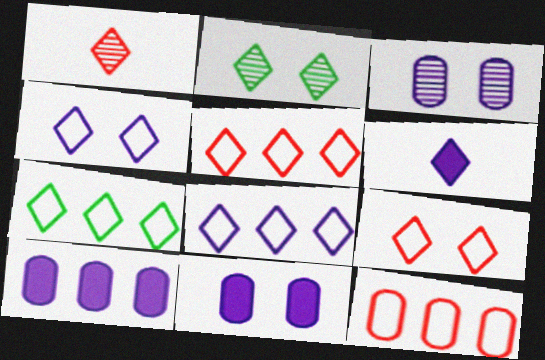[[2, 5, 6], 
[5, 7, 8]]